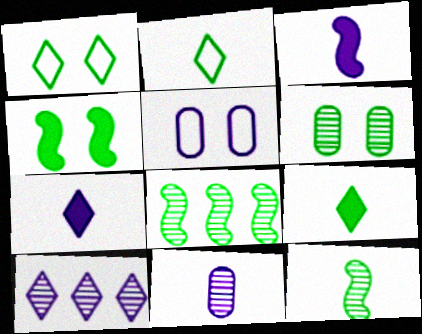[[1, 4, 6], 
[3, 5, 10]]